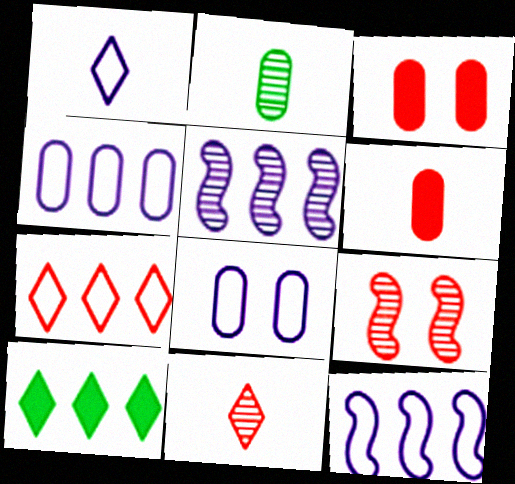[[1, 8, 12], 
[2, 3, 4], 
[6, 7, 9]]